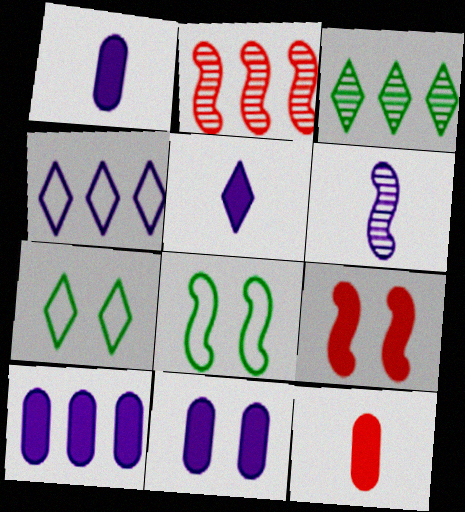[[1, 2, 7], 
[1, 10, 11], 
[4, 6, 11]]